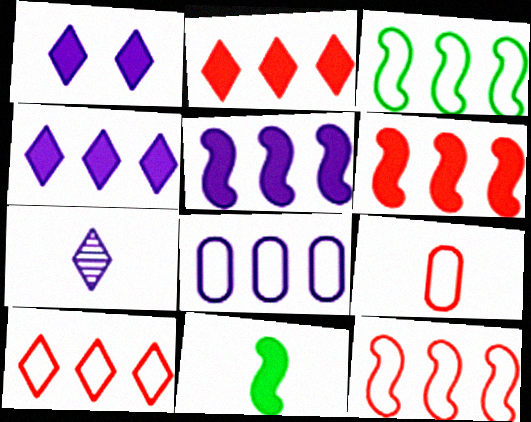[[3, 8, 10], 
[7, 9, 11]]